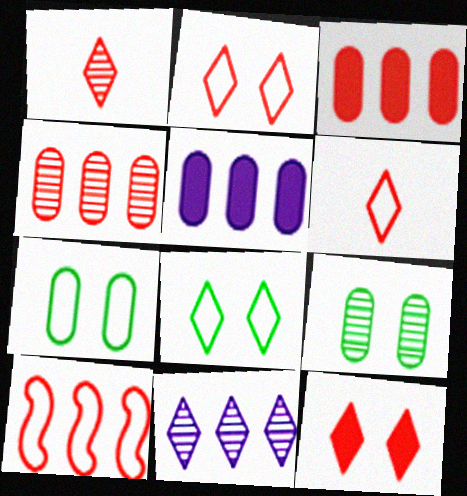[]